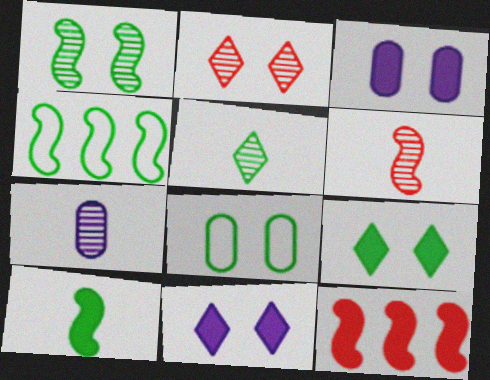[[1, 4, 10], 
[1, 8, 9], 
[5, 6, 7]]